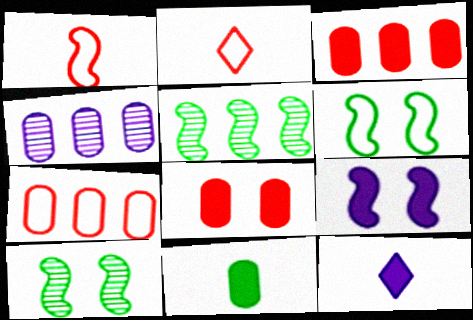[[1, 5, 9], 
[7, 10, 12]]